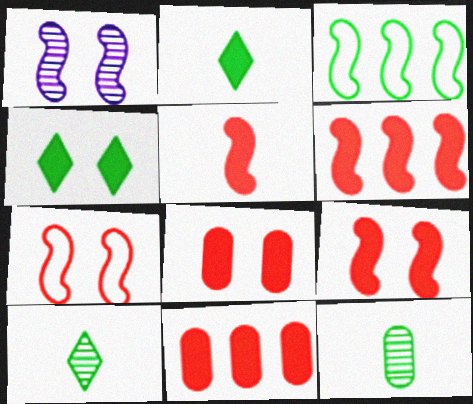[[1, 3, 5], 
[3, 4, 12], 
[5, 6, 9]]